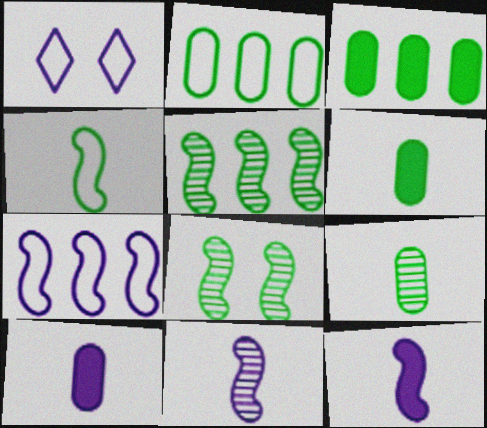[]